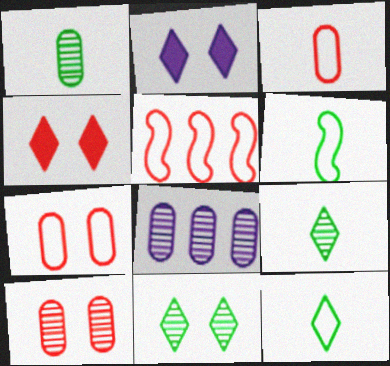[[1, 2, 5], 
[1, 8, 10], 
[4, 6, 8]]